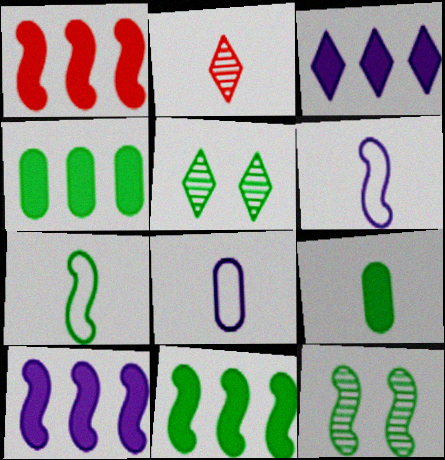[[1, 3, 4], 
[1, 5, 8], 
[1, 6, 12], 
[1, 10, 11], 
[2, 6, 9], 
[4, 5, 7], 
[7, 11, 12]]